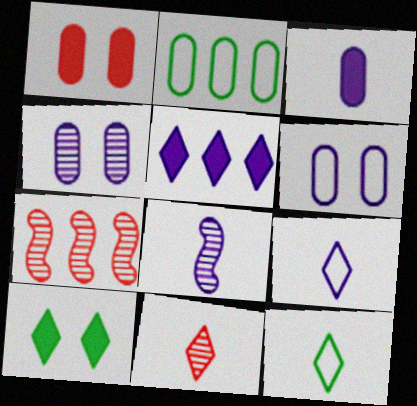[[2, 5, 7], 
[3, 8, 9], 
[5, 6, 8]]